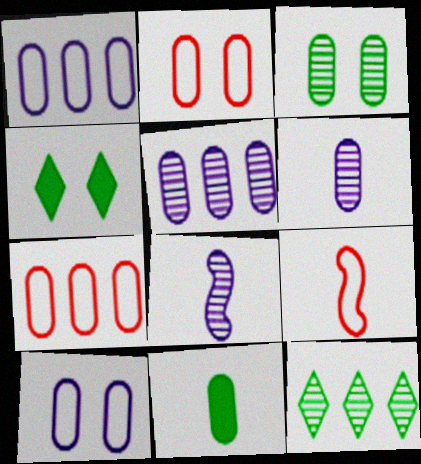[[2, 5, 11], 
[4, 5, 9], 
[4, 7, 8]]